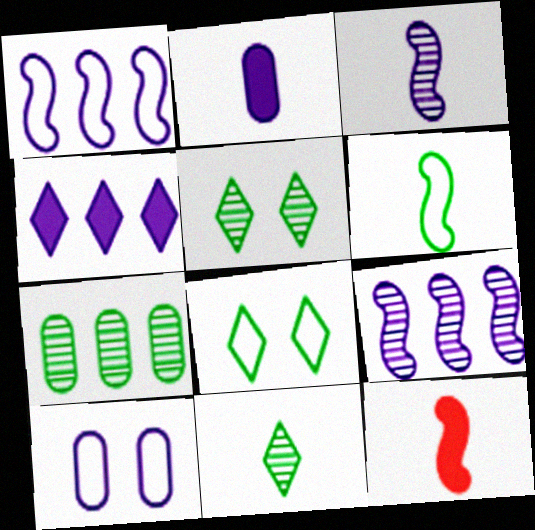[[3, 4, 10], 
[3, 6, 12]]